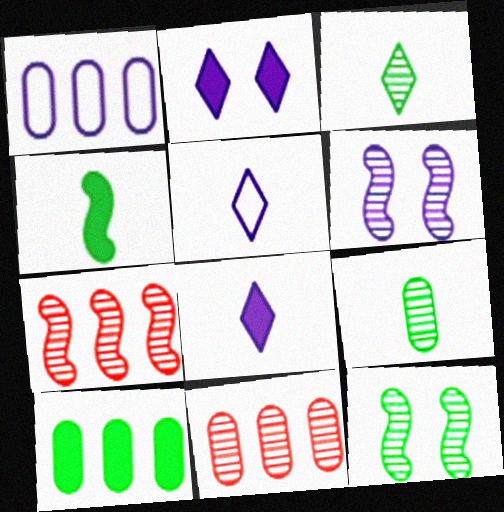[[1, 6, 8], 
[1, 10, 11], 
[3, 6, 11]]